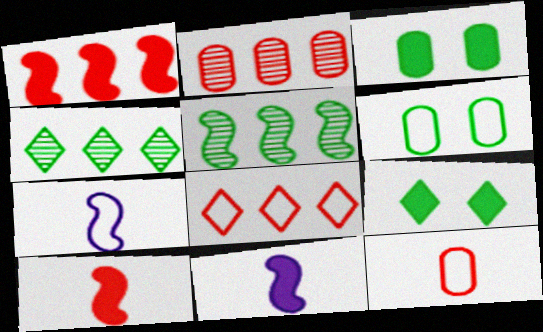[[1, 2, 8], 
[2, 7, 9], 
[6, 7, 8]]